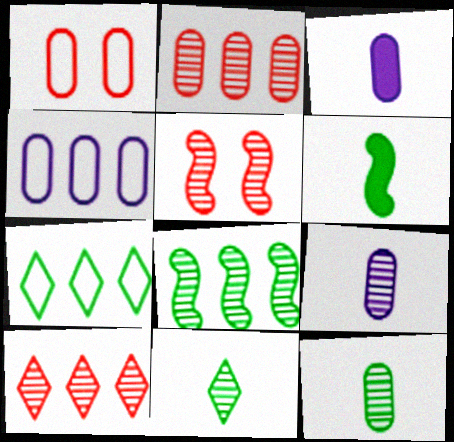[[3, 5, 7]]